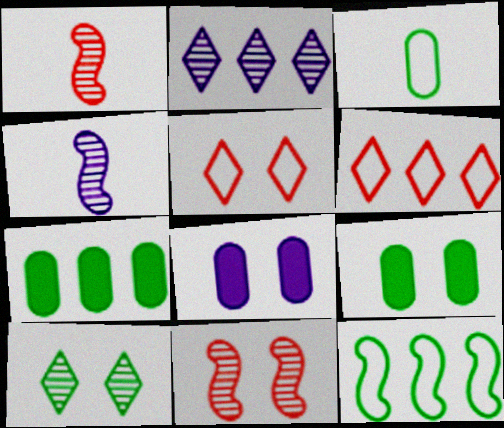[[4, 5, 7], 
[4, 6, 9]]